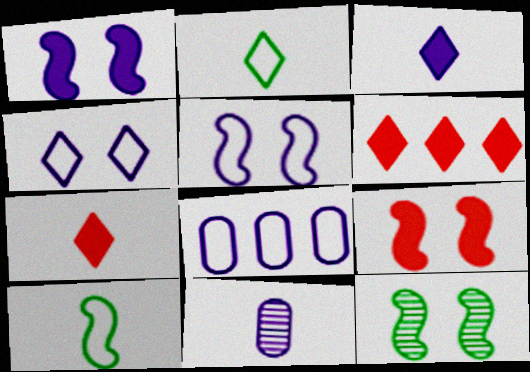[[5, 9, 12], 
[7, 8, 12], 
[7, 10, 11]]